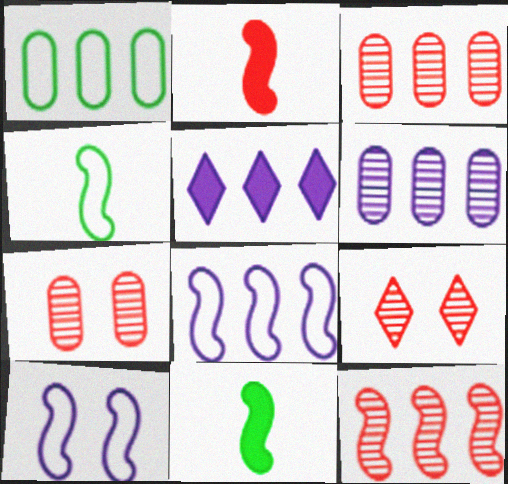[[1, 5, 12], 
[4, 5, 7], 
[5, 6, 8], 
[10, 11, 12]]